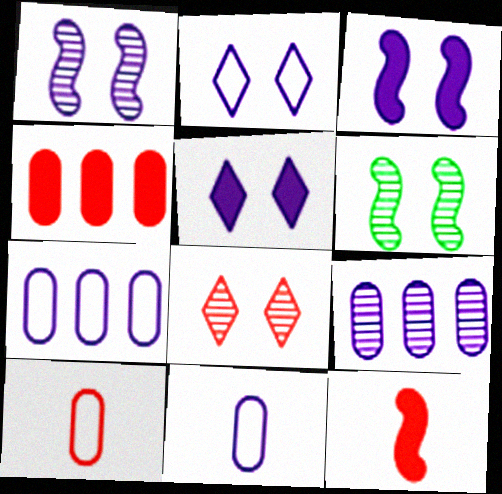[]